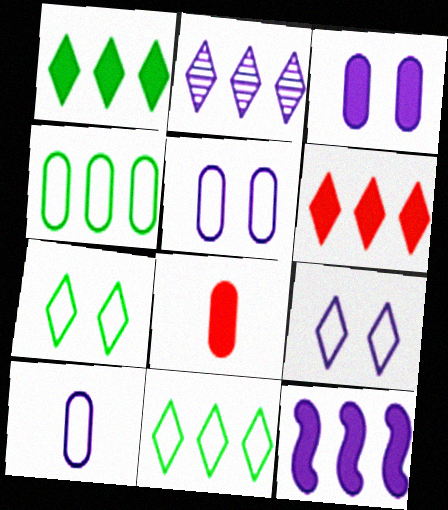[[2, 6, 11]]